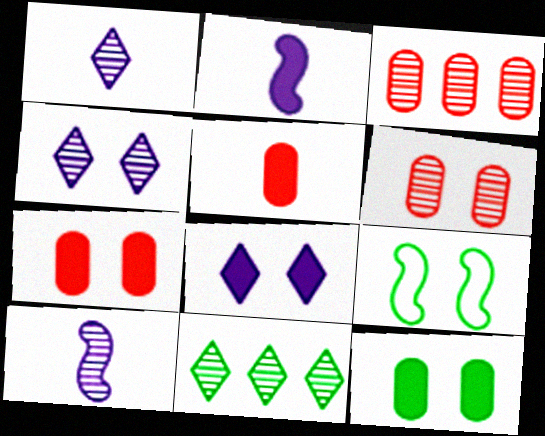[[4, 7, 9], 
[6, 8, 9], 
[6, 10, 11]]